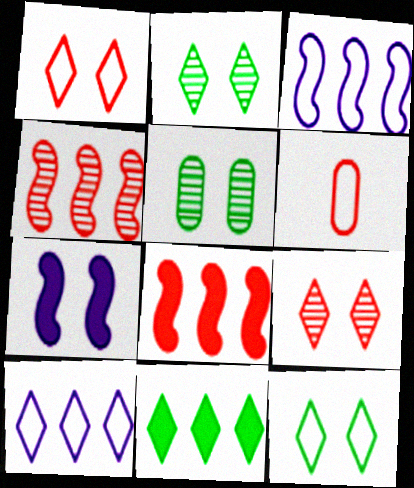[[1, 5, 7], 
[3, 6, 12], 
[6, 8, 9]]